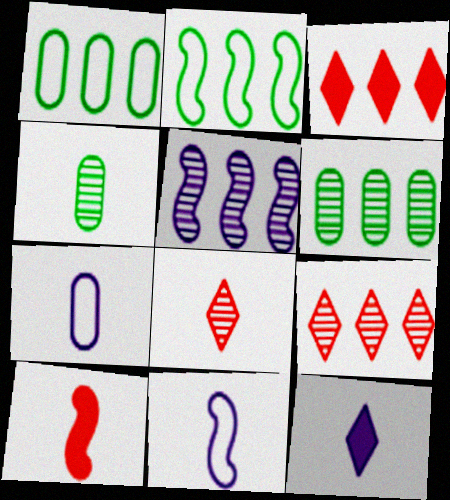[[1, 3, 5], 
[5, 6, 9]]